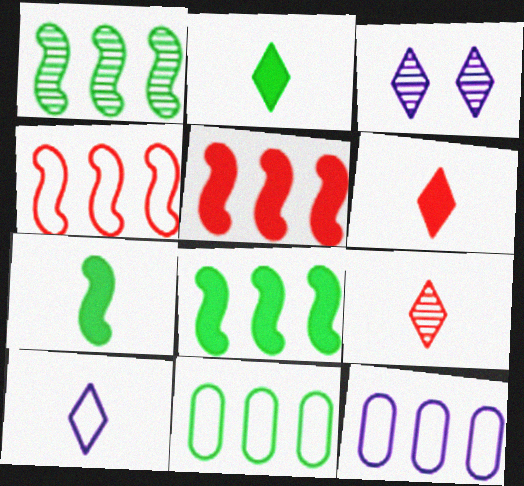[[2, 9, 10]]